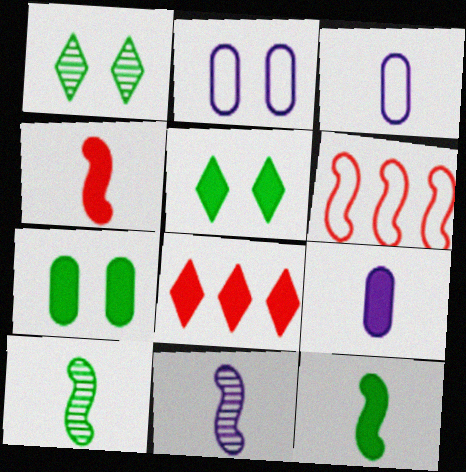[[1, 6, 9], 
[2, 8, 10]]